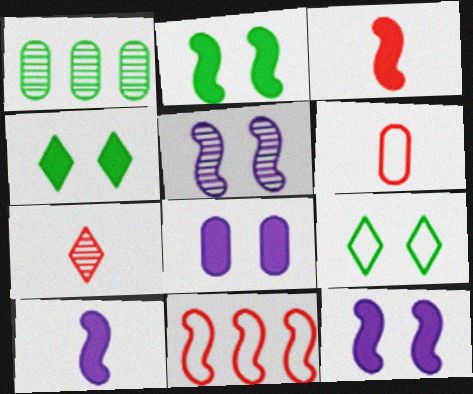[[1, 5, 7], 
[1, 6, 8], 
[3, 6, 7]]